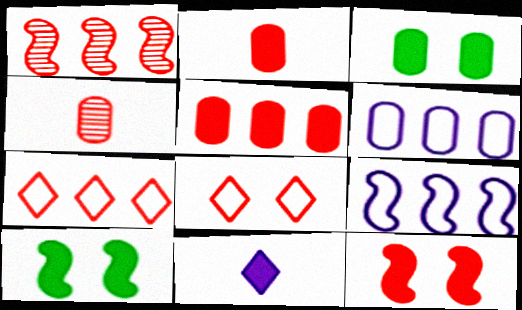[[1, 2, 8], 
[1, 5, 7], 
[3, 4, 6], 
[4, 7, 12], 
[5, 10, 11]]